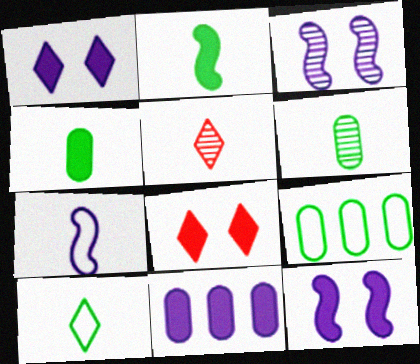[[2, 6, 10], 
[2, 8, 11], 
[4, 5, 7], 
[5, 9, 12]]